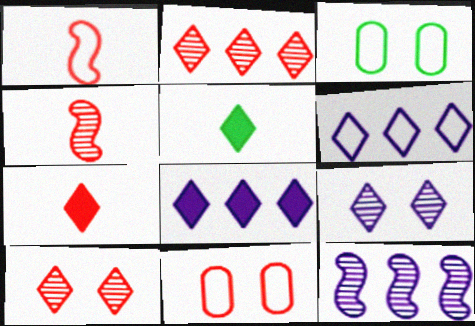[[1, 3, 6], 
[3, 4, 8], 
[3, 7, 12], 
[5, 6, 10], 
[5, 11, 12]]